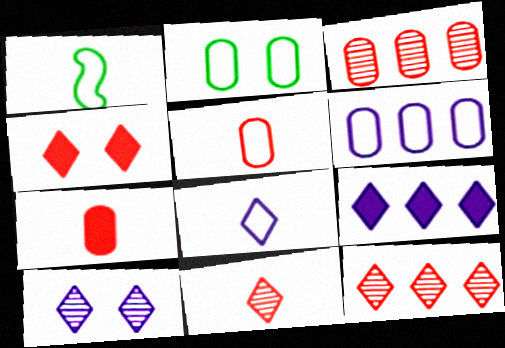[[1, 5, 8], 
[2, 5, 6], 
[8, 9, 10]]